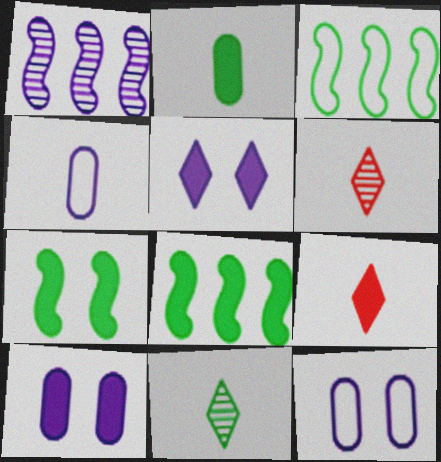[[1, 4, 5], 
[3, 6, 10], 
[6, 8, 12], 
[8, 9, 10]]